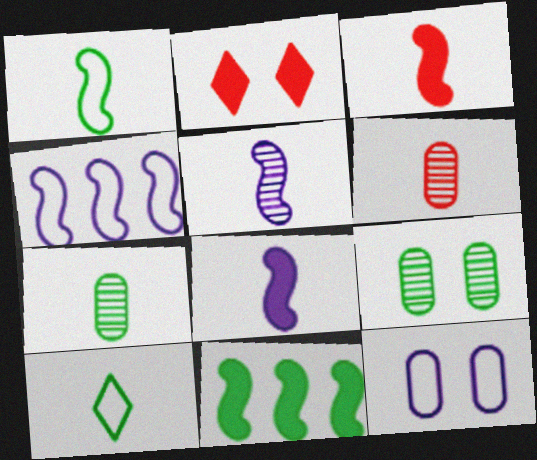[[1, 3, 5], 
[2, 4, 7], 
[6, 8, 10], 
[9, 10, 11]]